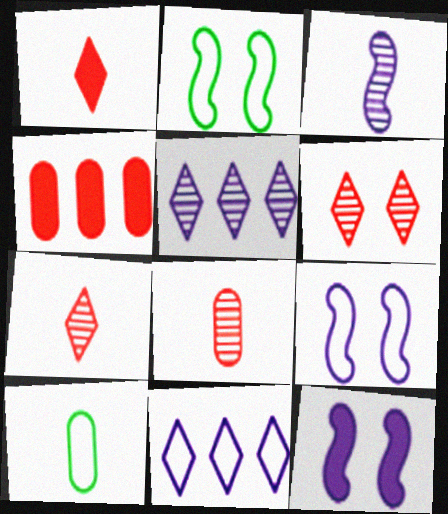[[1, 3, 10]]